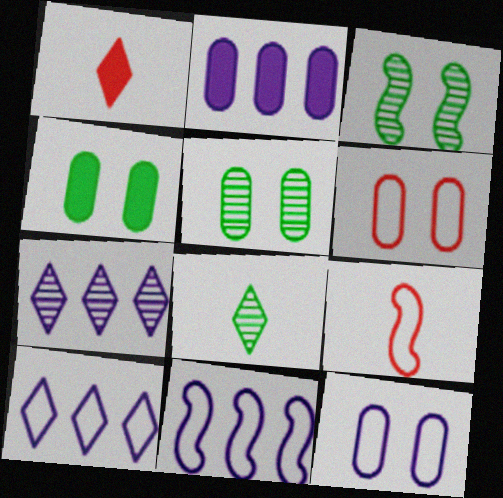[[1, 5, 11], 
[2, 7, 11], 
[4, 7, 9]]